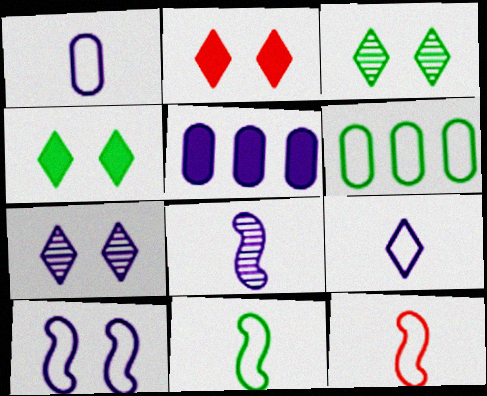[[2, 6, 8], 
[3, 5, 12]]